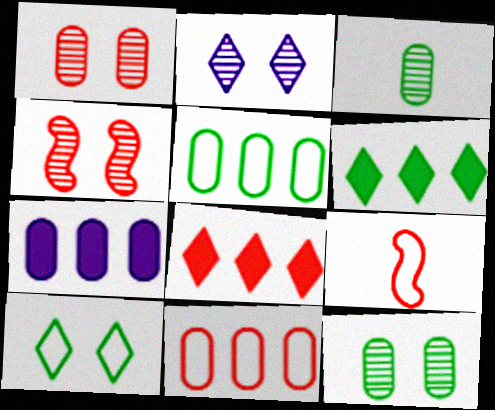[[1, 8, 9], 
[2, 4, 12]]